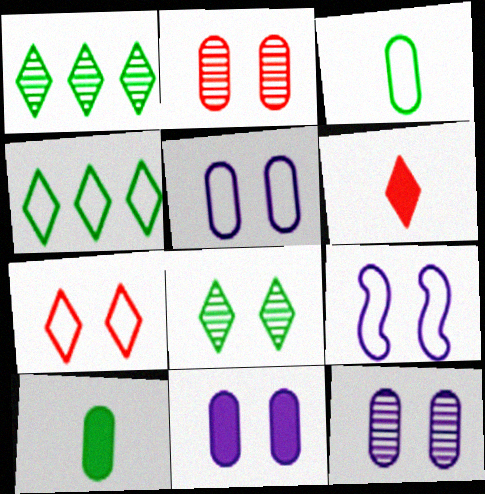[[5, 11, 12]]